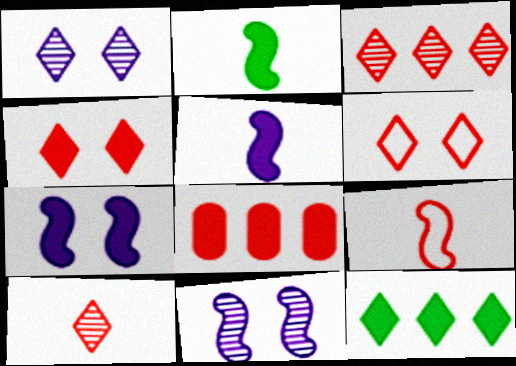[]